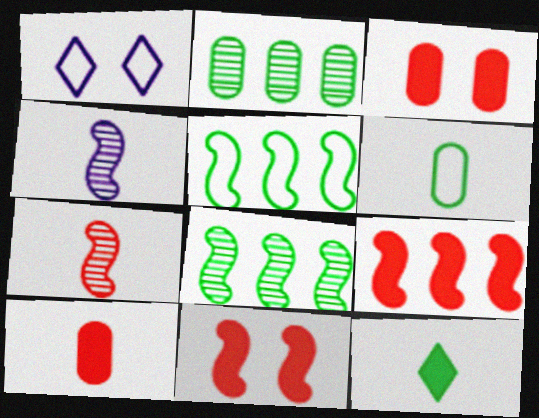[[1, 8, 10], 
[4, 5, 11]]